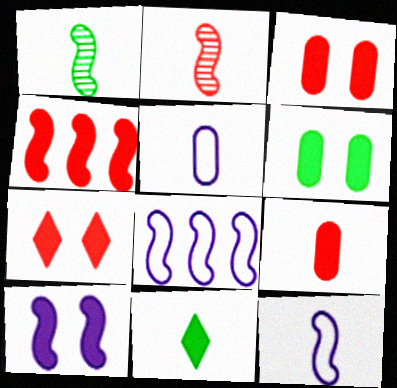[[2, 5, 11], 
[4, 7, 9], 
[6, 7, 10]]